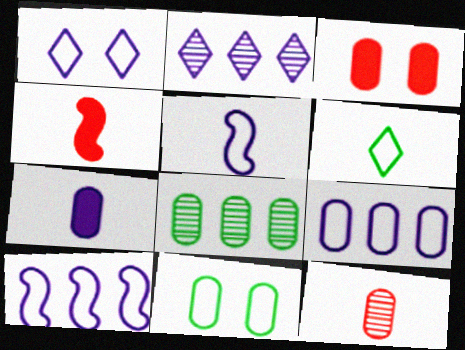[[1, 4, 8], 
[1, 5, 9], 
[2, 4, 11]]